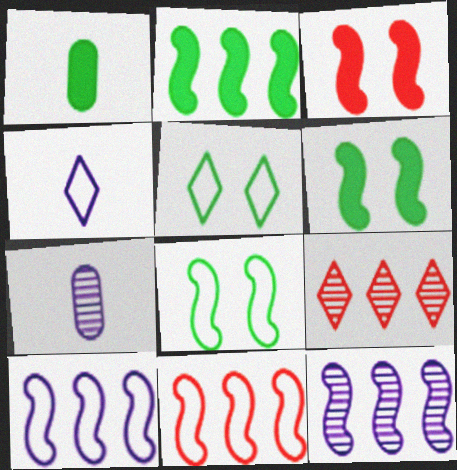[[2, 11, 12]]